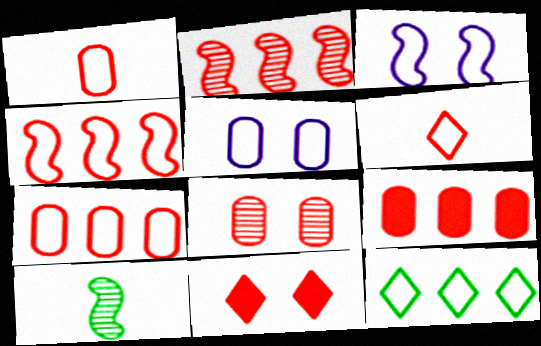[[1, 2, 11], 
[1, 3, 12], 
[1, 8, 9]]